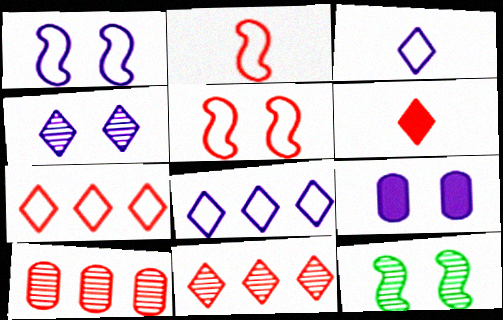[[1, 4, 9], 
[5, 6, 10]]